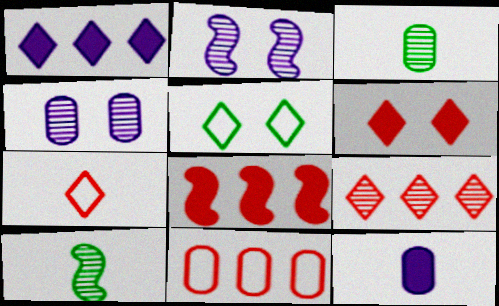[[2, 3, 9], 
[4, 9, 10], 
[6, 7, 9], 
[7, 10, 12], 
[8, 9, 11]]